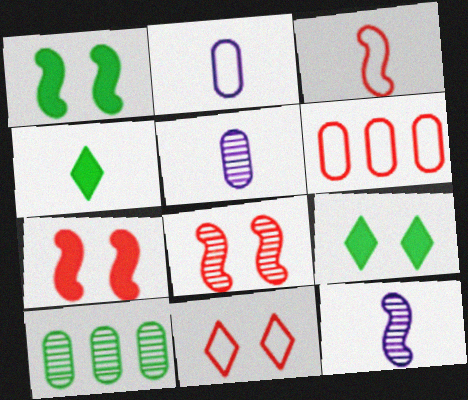[[3, 4, 5], 
[3, 6, 11], 
[6, 9, 12]]